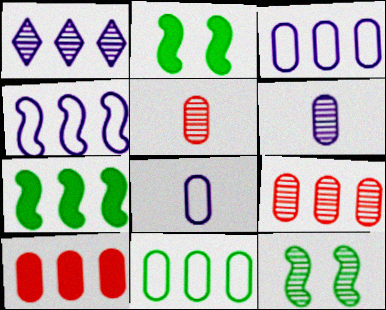[[1, 5, 12]]